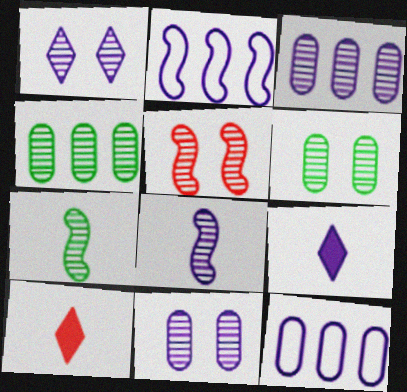[[1, 3, 8], 
[1, 5, 6], 
[2, 6, 10], 
[2, 9, 11]]